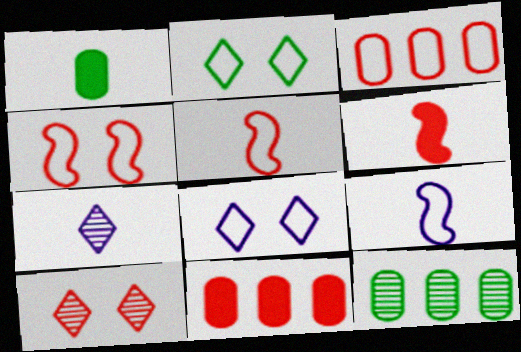[[1, 5, 7], 
[2, 3, 9], 
[3, 6, 10], 
[5, 10, 11], 
[6, 8, 12]]